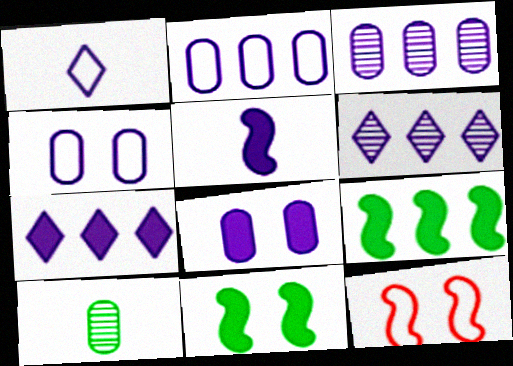[[4, 5, 6], 
[5, 7, 8], 
[7, 10, 12]]